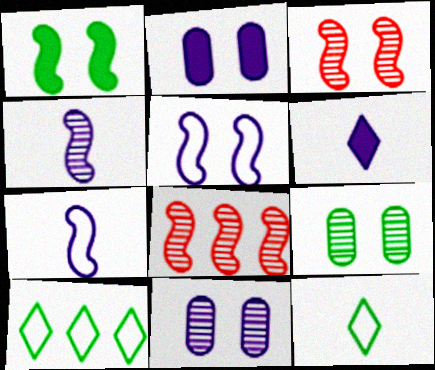[[1, 3, 5], 
[1, 7, 8], 
[2, 8, 12]]